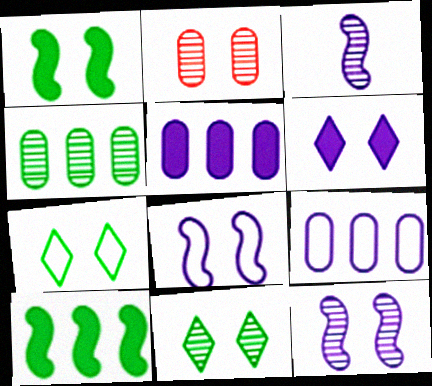[[2, 11, 12], 
[3, 6, 9]]